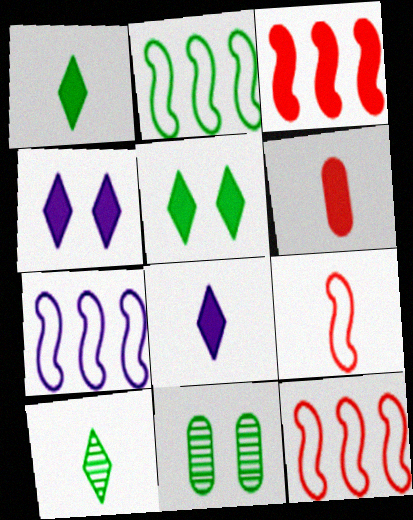[[1, 2, 11], 
[2, 7, 12], 
[8, 11, 12]]